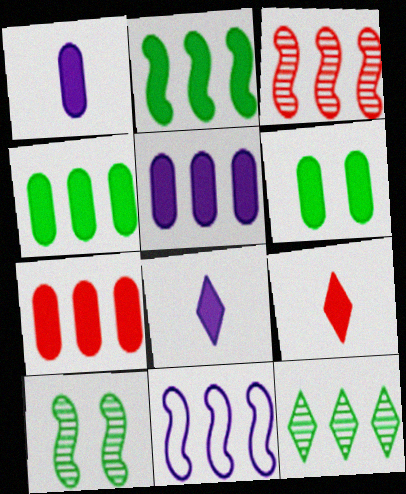[[1, 6, 7], 
[2, 3, 11], 
[4, 5, 7], 
[7, 11, 12]]